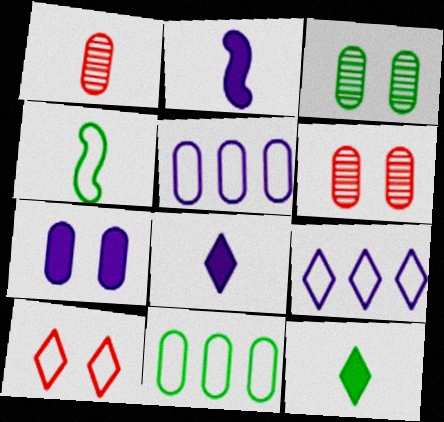[[1, 4, 8], 
[1, 7, 11], 
[4, 5, 10]]